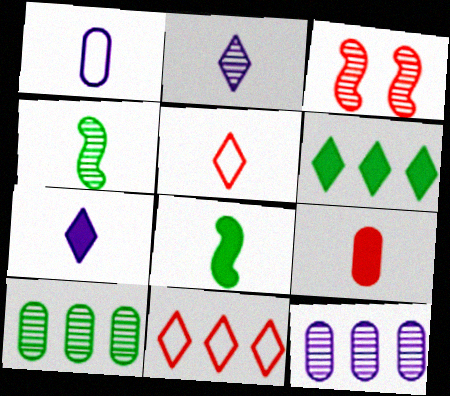[[1, 3, 6], 
[2, 3, 10], 
[3, 9, 11], 
[7, 8, 9]]